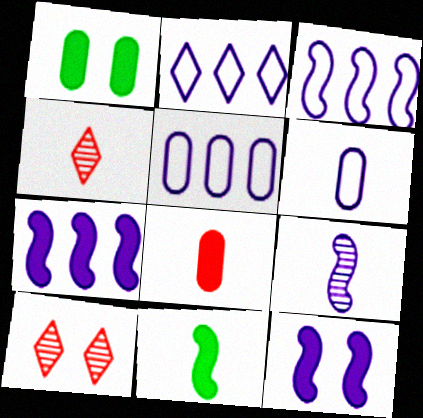[[1, 3, 4], 
[2, 3, 5], 
[3, 9, 12], 
[4, 6, 11], 
[5, 10, 11]]